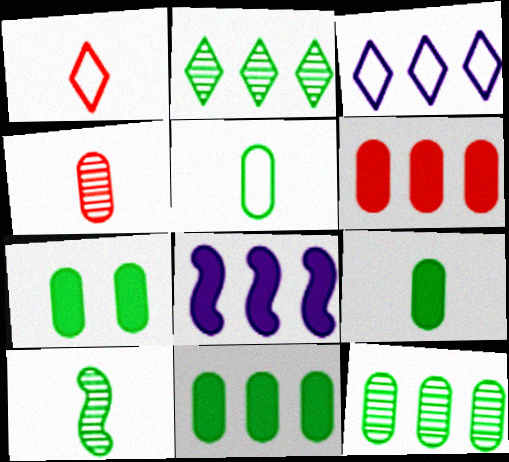[[5, 7, 12], 
[7, 9, 11]]